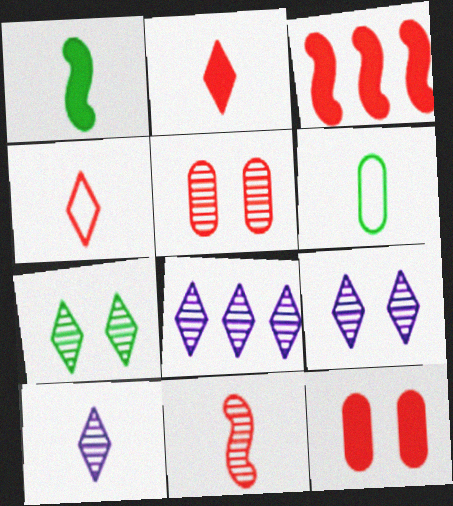[[2, 3, 12], 
[3, 4, 5], 
[3, 6, 9], 
[8, 9, 10]]